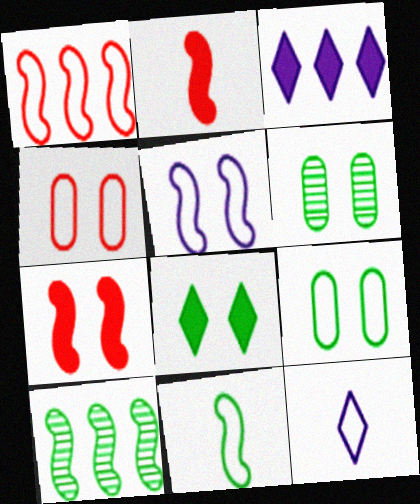[[1, 5, 11], 
[1, 9, 12], 
[2, 5, 10]]